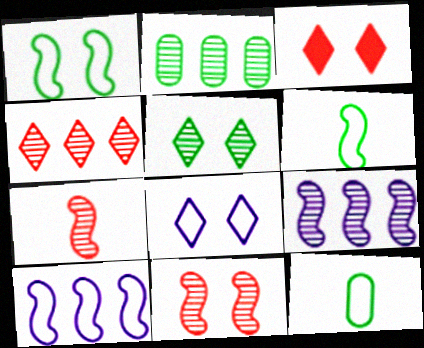[[2, 4, 9], 
[3, 5, 8], 
[3, 9, 12]]